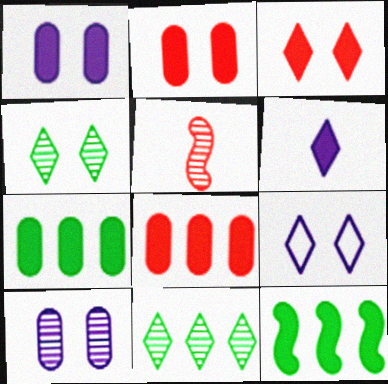[[2, 6, 12], 
[3, 4, 9], 
[5, 7, 9], 
[5, 10, 11]]